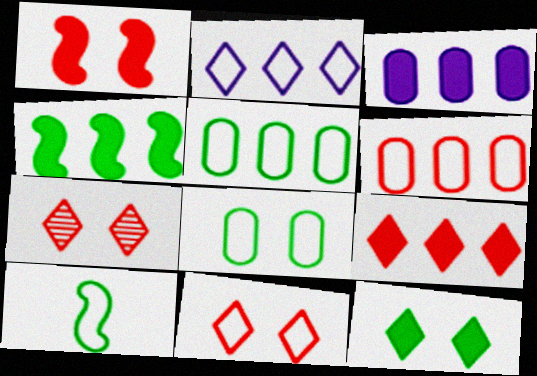[[3, 4, 9], 
[3, 7, 10]]